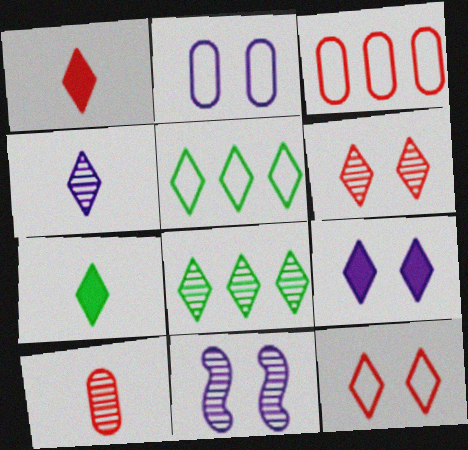[[2, 9, 11], 
[3, 7, 11], 
[4, 6, 8], 
[8, 10, 11]]